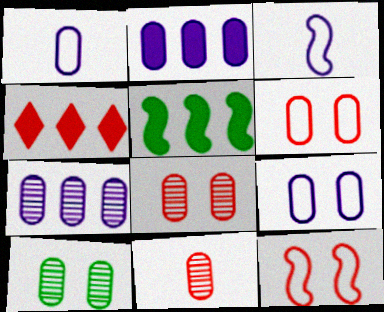[[2, 4, 5], 
[3, 4, 10], 
[4, 11, 12], 
[7, 10, 11]]